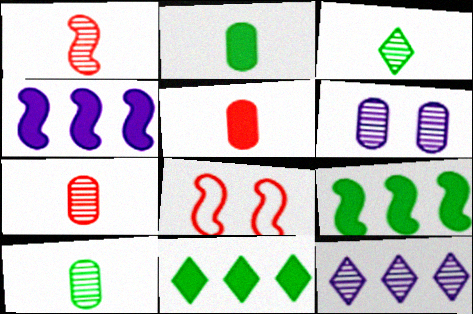[[2, 8, 12]]